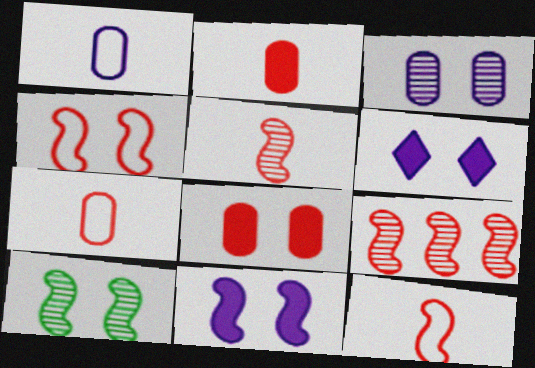[[4, 10, 11]]